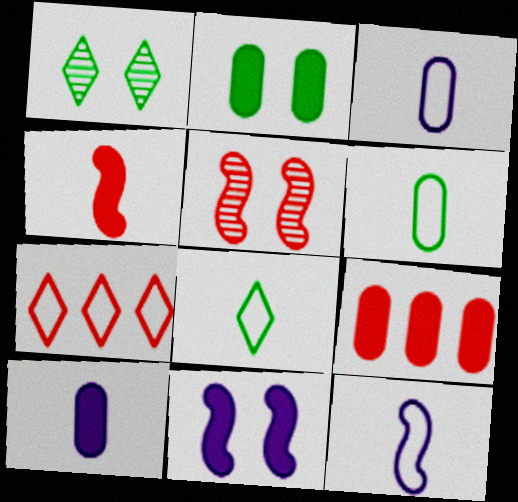[[1, 9, 12], 
[2, 9, 10]]